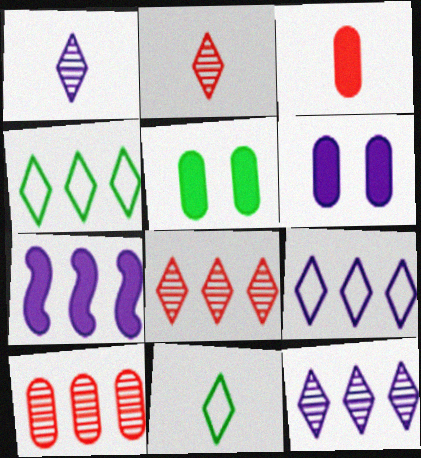[[4, 7, 10]]